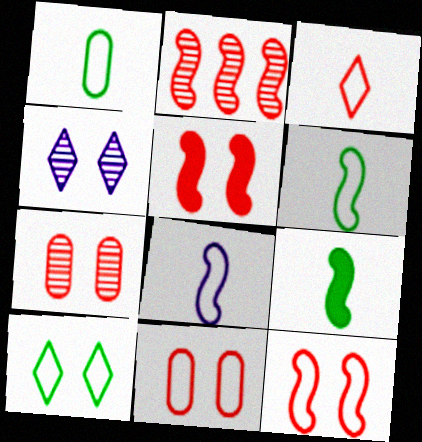[[1, 3, 8]]